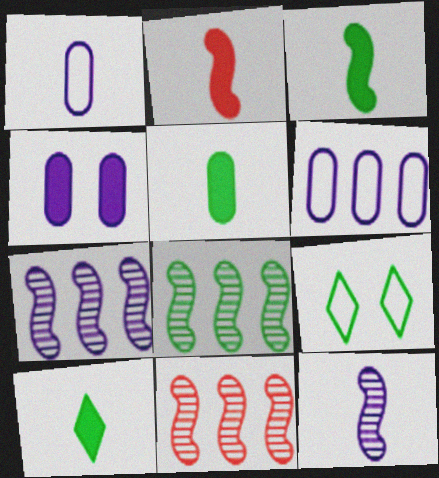[[3, 5, 10], 
[5, 8, 9], 
[7, 8, 11]]